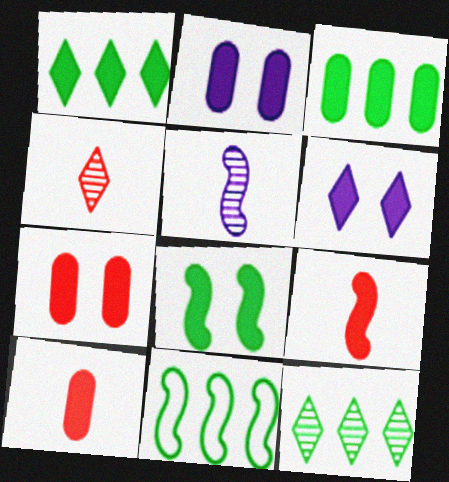[[1, 2, 9], 
[2, 3, 10], 
[2, 4, 11], 
[3, 6, 9], 
[3, 11, 12], 
[6, 7, 8]]